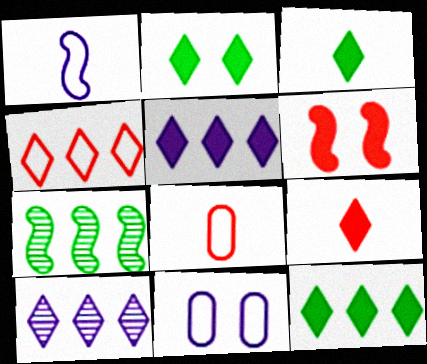[[1, 6, 7], 
[2, 3, 12], 
[2, 5, 9], 
[4, 10, 12], 
[7, 9, 11]]